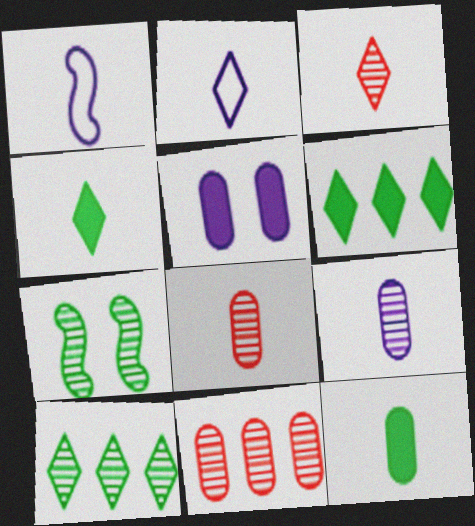[[1, 3, 12], 
[1, 4, 8], 
[2, 3, 4]]